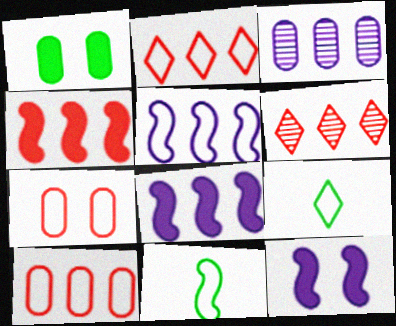[[4, 6, 10], 
[5, 7, 9]]